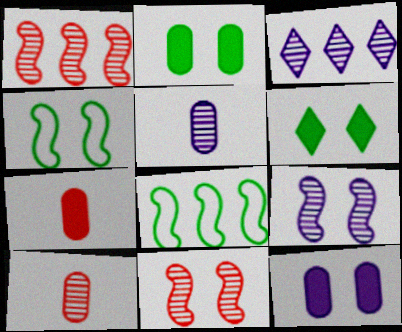[[3, 4, 7], 
[3, 5, 9]]